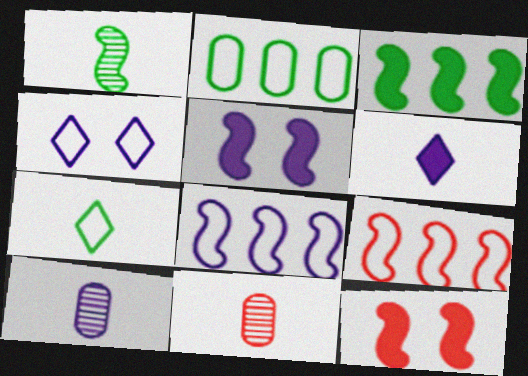[[1, 5, 9], 
[1, 8, 12], 
[3, 4, 11]]